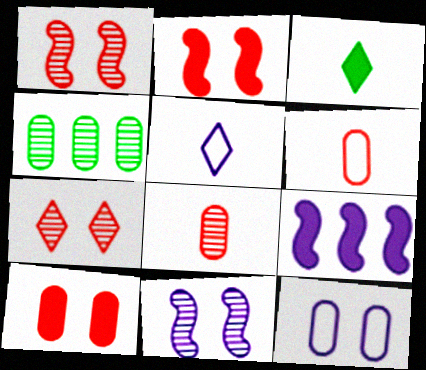[[2, 4, 5], 
[3, 9, 10]]